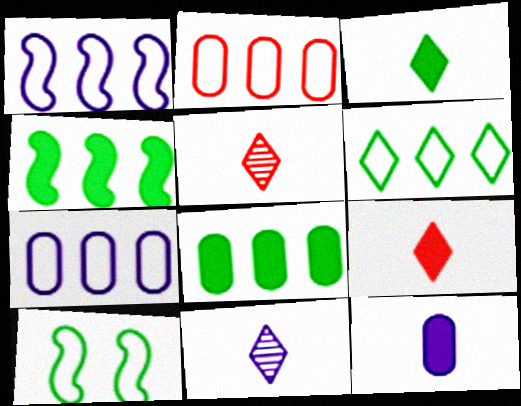[[1, 2, 6]]